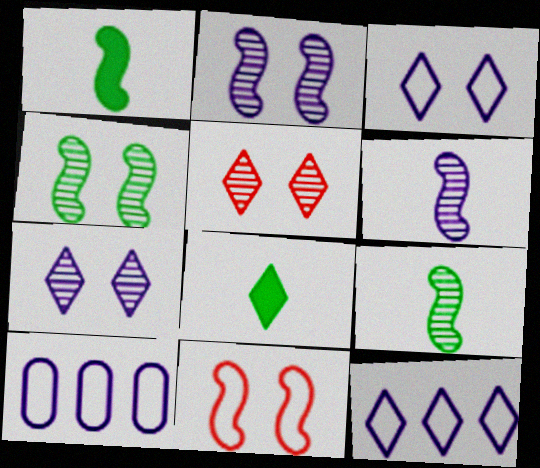[[1, 5, 10], 
[5, 8, 12]]